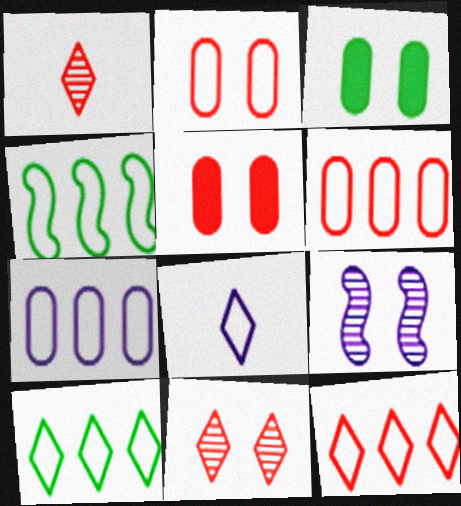[[2, 4, 8], 
[4, 7, 12]]